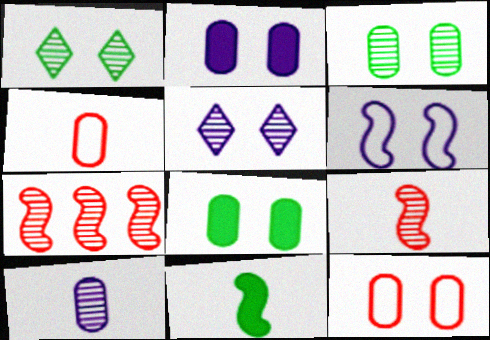[[1, 7, 10], 
[2, 3, 12], 
[2, 5, 6], 
[6, 7, 11]]